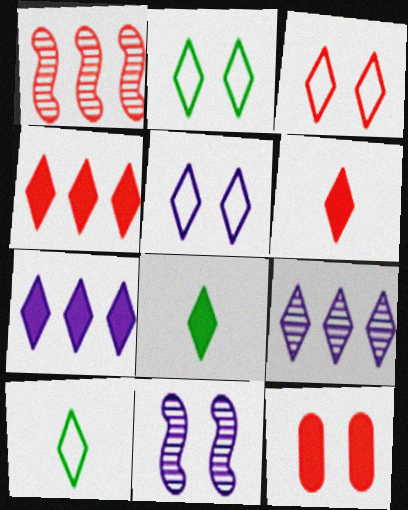[[2, 3, 5], 
[2, 6, 9], 
[2, 11, 12], 
[3, 8, 9]]